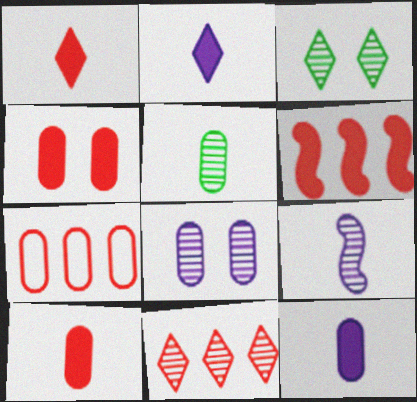[[1, 4, 6], 
[6, 7, 11]]